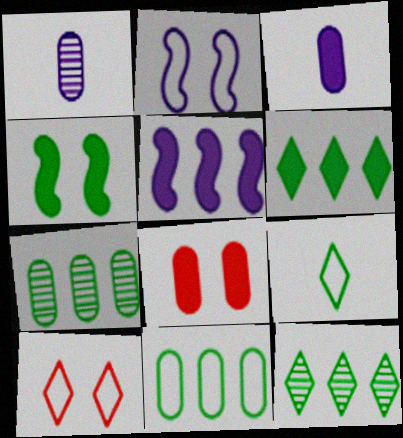[[1, 8, 11], 
[4, 7, 9]]